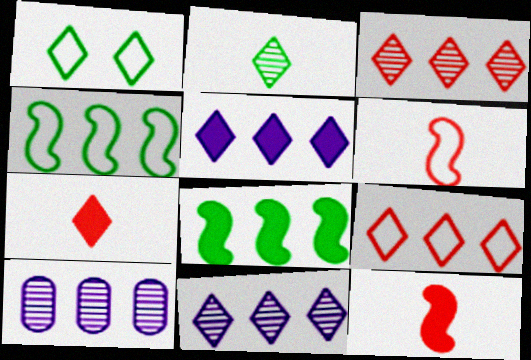[[1, 7, 11], 
[1, 10, 12], 
[8, 9, 10]]